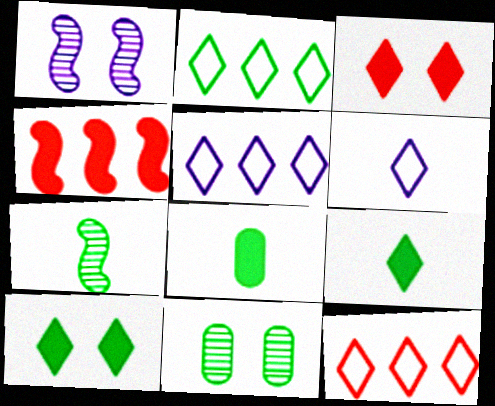[[1, 8, 12], 
[2, 5, 12], 
[4, 6, 11]]